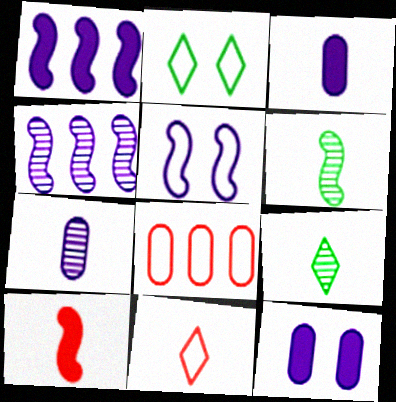[[3, 6, 11]]